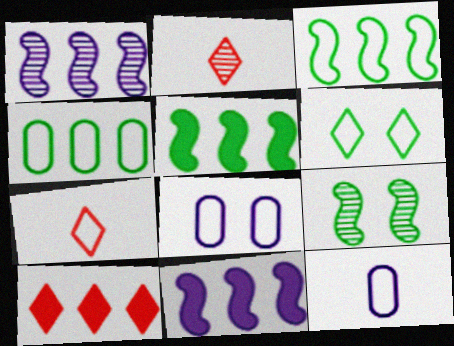[[1, 4, 10], 
[2, 5, 8], 
[3, 7, 8], 
[9, 10, 12]]